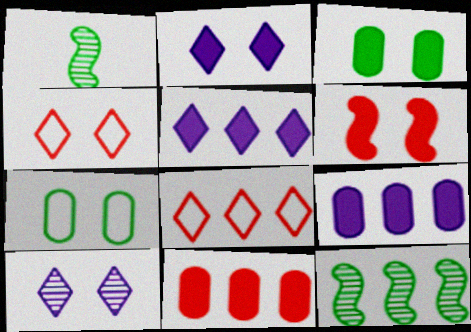[[1, 4, 9], 
[2, 3, 6], 
[6, 7, 10], 
[8, 9, 12]]